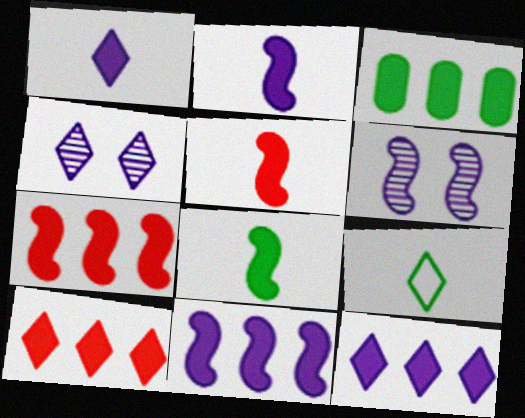[[2, 5, 8], 
[3, 7, 12], 
[3, 10, 11], 
[4, 9, 10]]